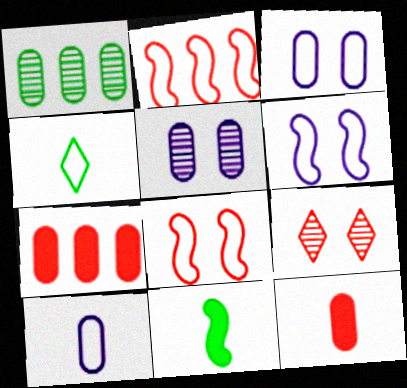[[1, 3, 12], 
[2, 3, 4], 
[2, 9, 12]]